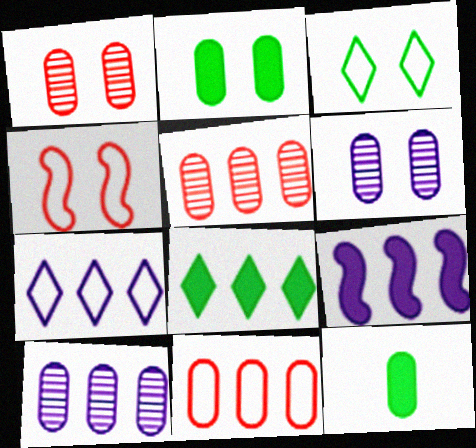[[6, 11, 12], 
[7, 9, 10]]